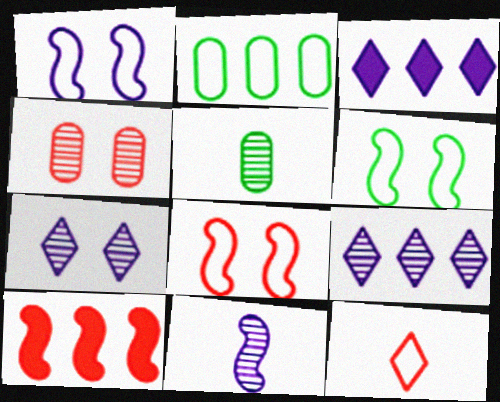[[1, 2, 12], 
[1, 6, 8], 
[2, 9, 10], 
[3, 5, 8], 
[4, 10, 12], 
[6, 10, 11]]